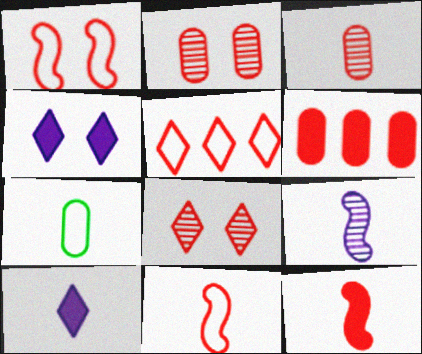[[2, 5, 12], 
[6, 8, 11]]